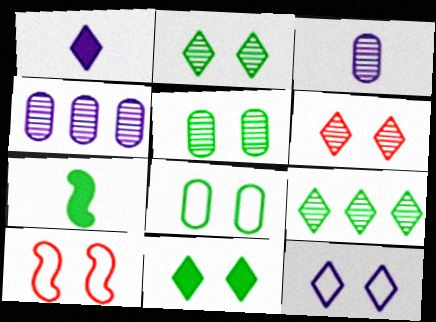[[6, 11, 12], 
[7, 8, 9], 
[8, 10, 12]]